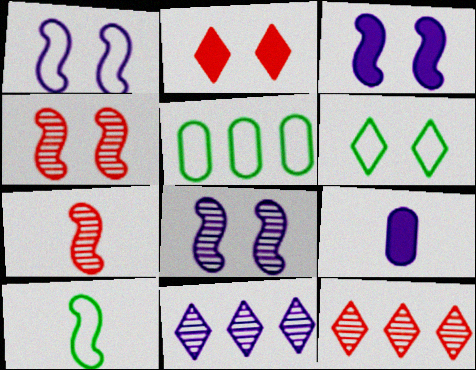[[1, 3, 8], 
[1, 9, 11], 
[5, 6, 10]]